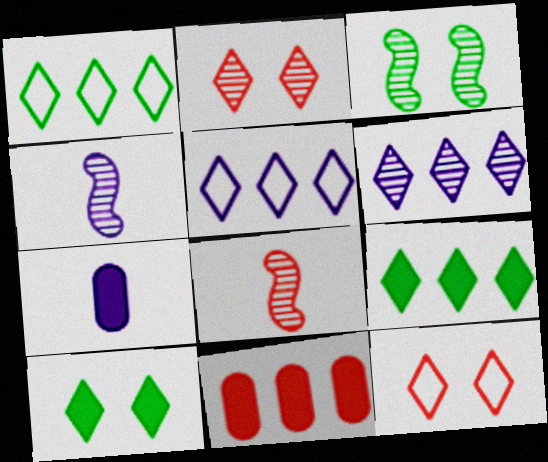[[8, 11, 12]]